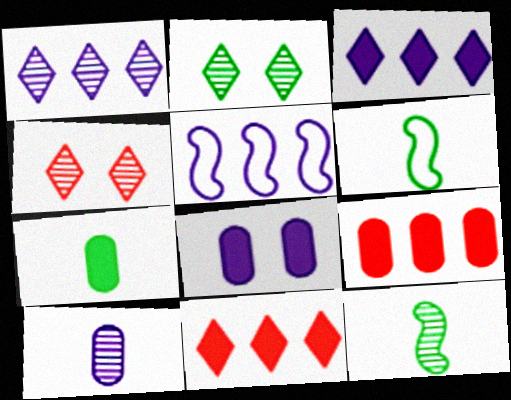[[4, 5, 7], 
[7, 8, 9]]